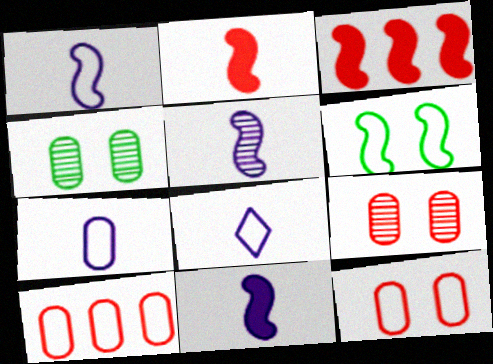[[1, 5, 11], 
[1, 7, 8], 
[3, 4, 8], 
[3, 5, 6], 
[6, 8, 10]]